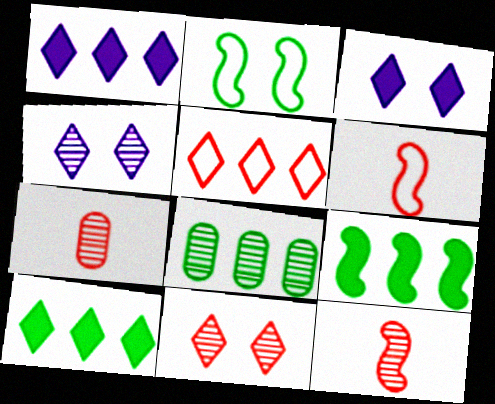[[1, 2, 7], 
[3, 6, 8], 
[4, 8, 12]]